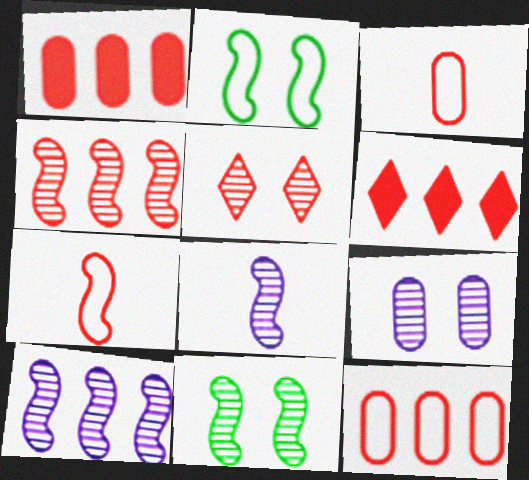[[1, 5, 7], 
[4, 6, 12], 
[4, 8, 11], 
[5, 9, 11]]